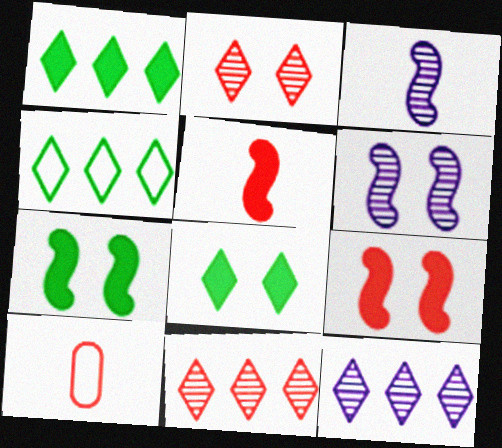[[1, 6, 10], 
[7, 10, 12], 
[9, 10, 11]]